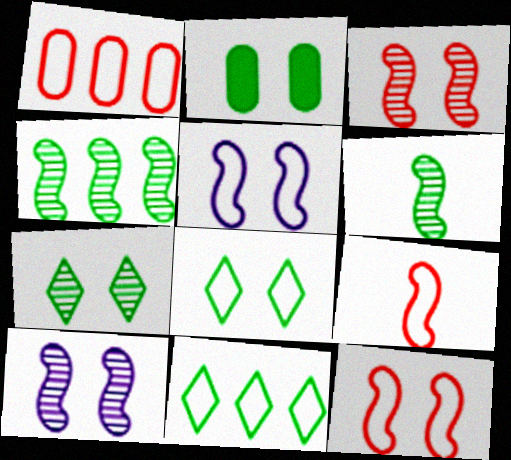[[2, 6, 11]]